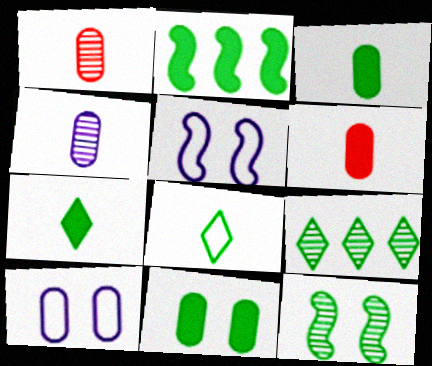[[2, 7, 11], 
[5, 6, 9]]